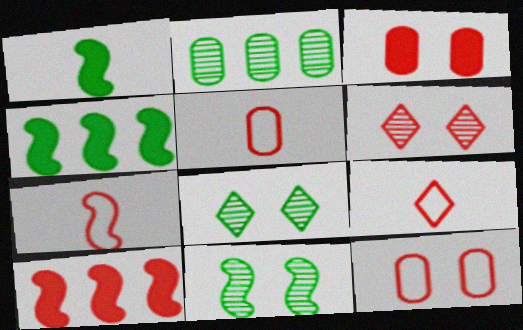[[5, 6, 10], 
[5, 7, 9]]